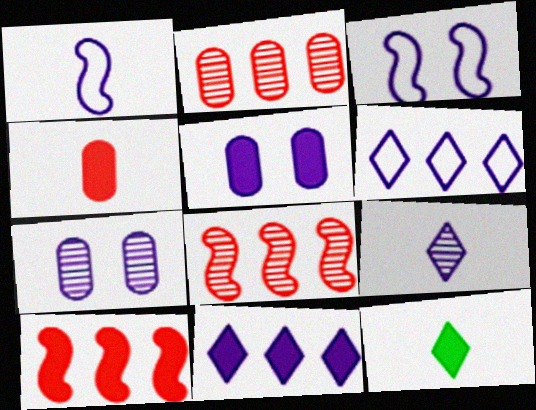[[1, 7, 11], 
[2, 3, 12], 
[5, 10, 12]]